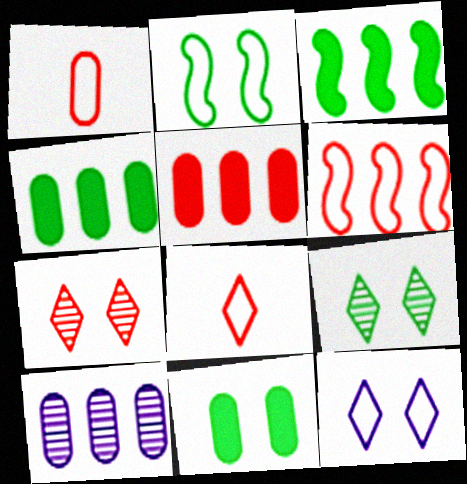[[1, 10, 11], 
[2, 9, 11]]